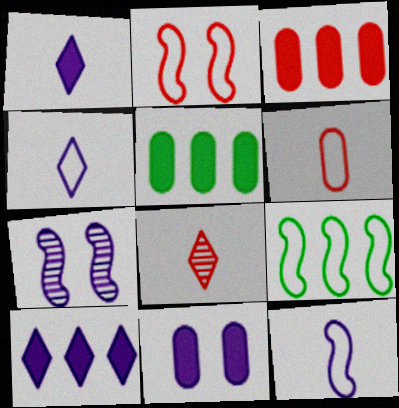[[2, 3, 8], 
[2, 9, 12], 
[8, 9, 11]]